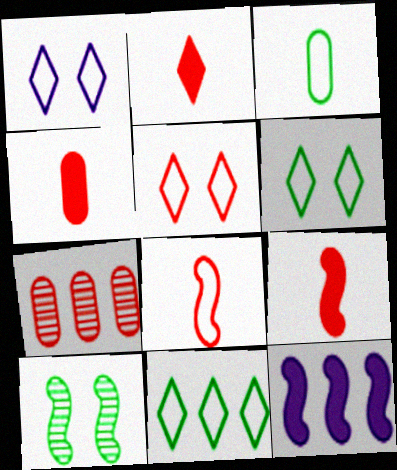[[1, 5, 6], 
[2, 4, 9], 
[5, 7, 9], 
[7, 11, 12], 
[8, 10, 12]]